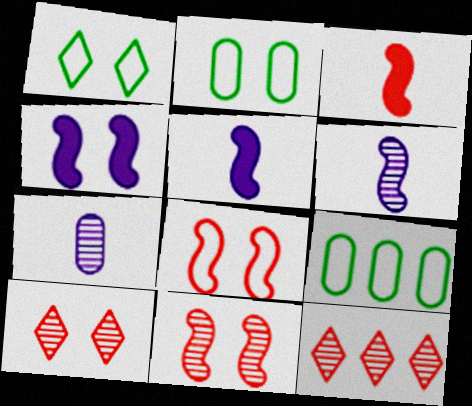[[2, 4, 10], 
[2, 5, 12], 
[5, 9, 10]]